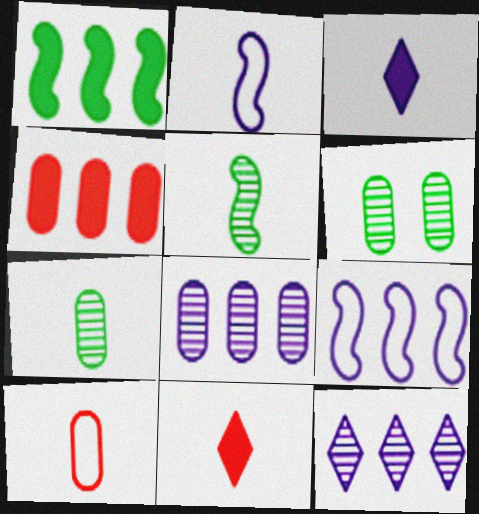[[2, 7, 11], 
[3, 5, 10], 
[6, 9, 11]]